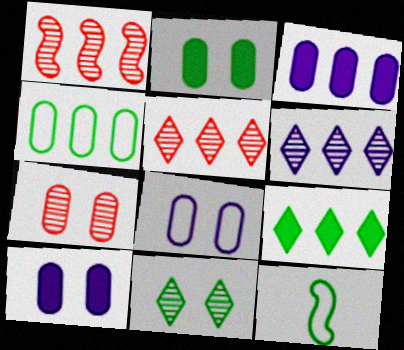[[2, 7, 8], 
[5, 10, 12]]